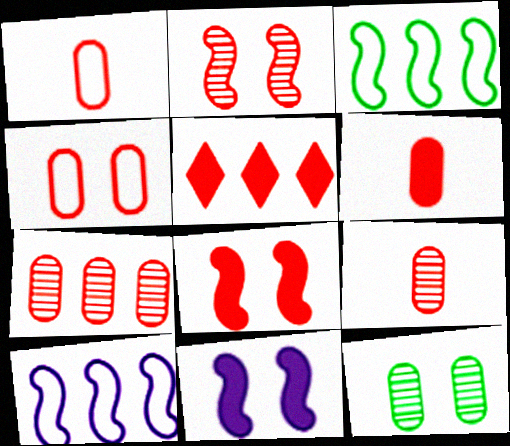[[1, 2, 5], 
[1, 6, 9], 
[4, 6, 7], 
[5, 6, 8]]